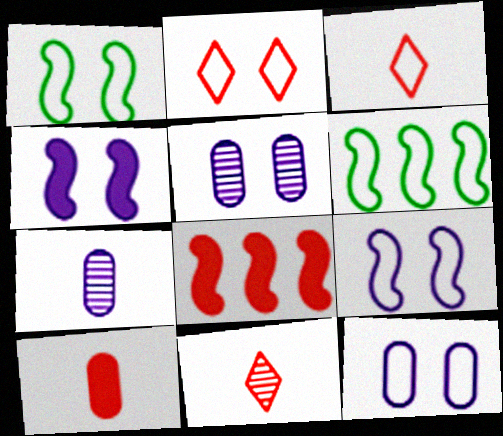[[1, 2, 12], 
[3, 6, 12]]